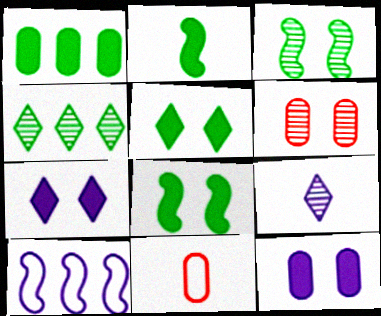[[1, 2, 5], 
[2, 9, 11], 
[9, 10, 12]]